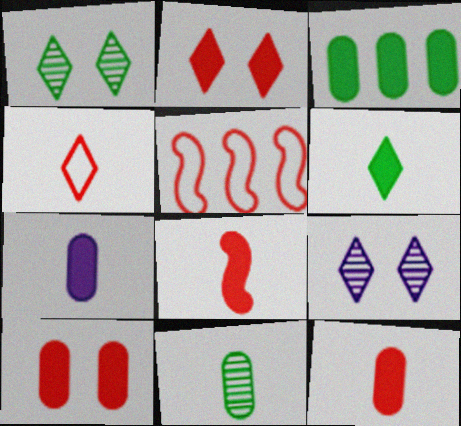[[1, 5, 7], 
[3, 7, 10], 
[6, 7, 8]]